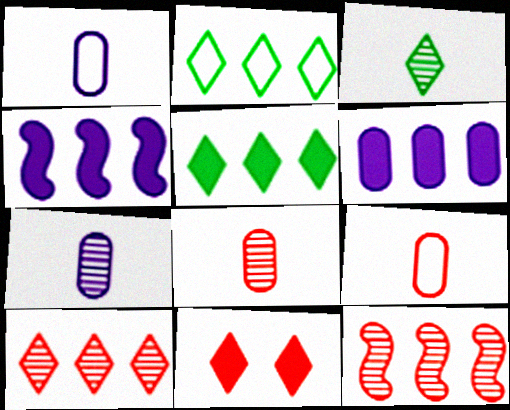[[2, 6, 12], 
[9, 11, 12]]